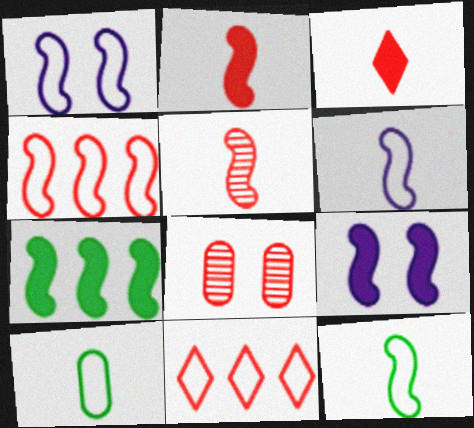[[1, 4, 12], 
[1, 5, 7], 
[1, 10, 11], 
[2, 7, 9], 
[2, 8, 11], 
[3, 4, 8]]